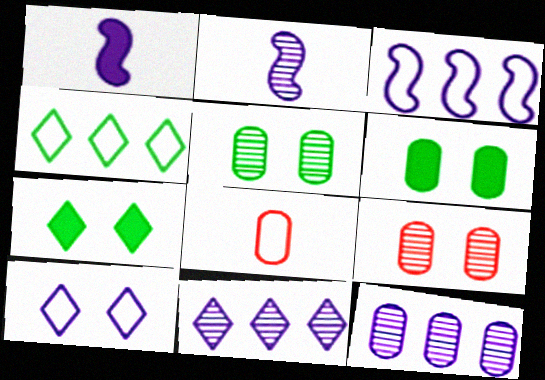[[1, 4, 9], 
[1, 10, 12], 
[6, 8, 12]]